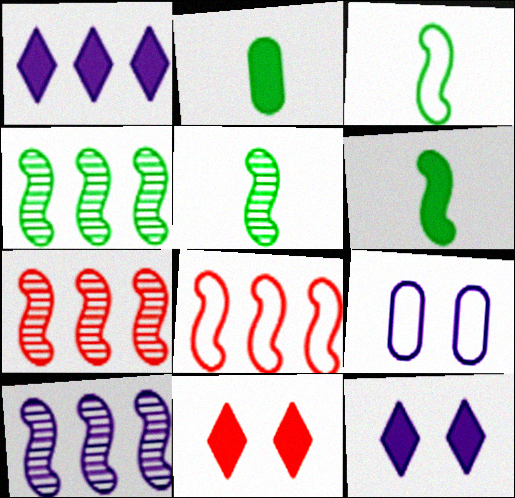[[3, 5, 6], 
[4, 7, 10]]